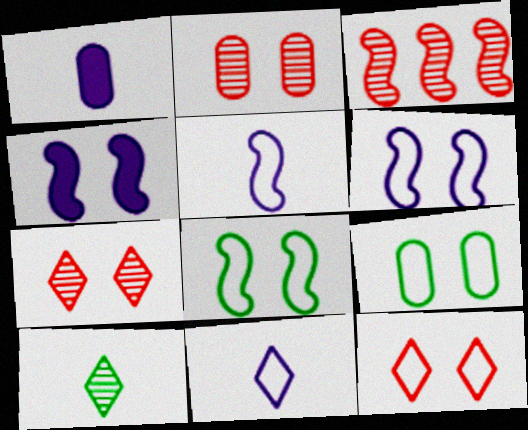[[4, 7, 9], 
[6, 9, 12]]